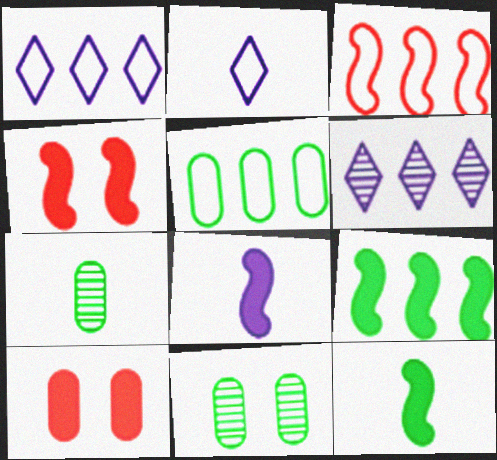[[1, 3, 5], 
[1, 4, 7], 
[4, 8, 9]]